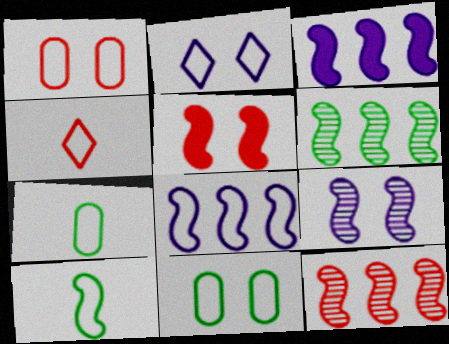[[4, 8, 11]]